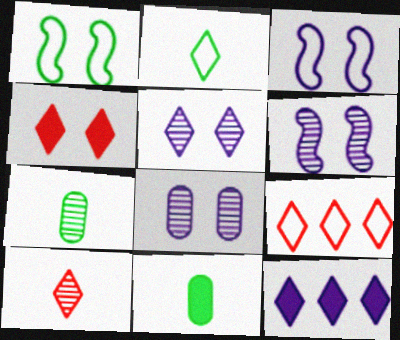[[1, 4, 8], 
[4, 9, 10], 
[5, 6, 8], 
[6, 9, 11]]